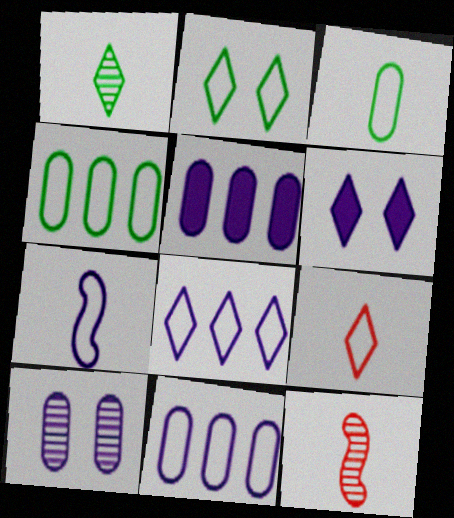[[2, 5, 12], 
[2, 8, 9], 
[3, 7, 9], 
[4, 6, 12]]